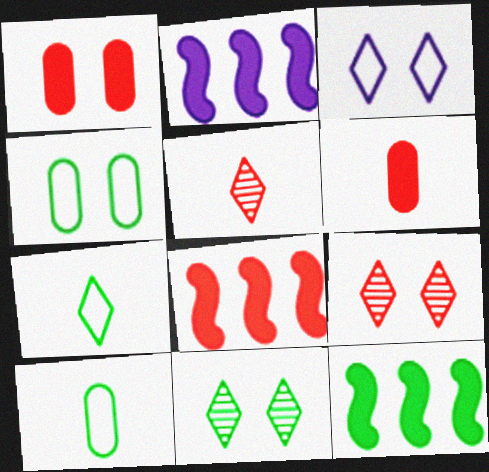[[2, 4, 5], 
[2, 8, 12], 
[2, 9, 10], 
[10, 11, 12]]